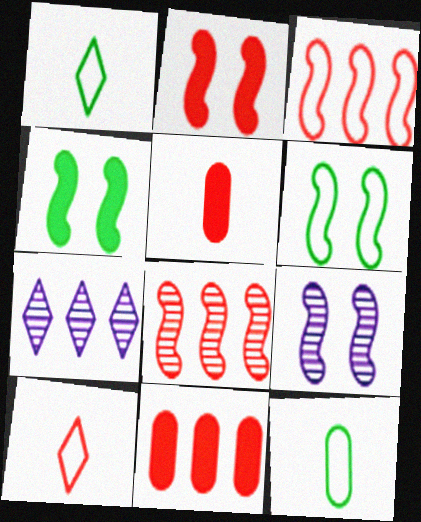[[1, 9, 11], 
[2, 6, 9], 
[2, 7, 12], 
[5, 6, 7]]